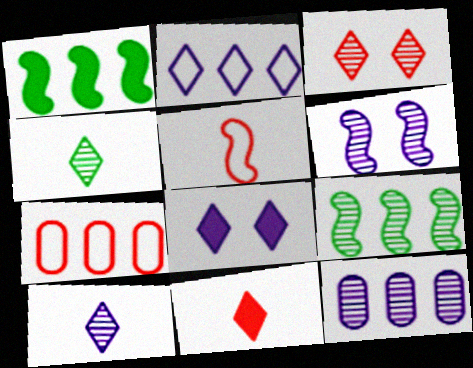[[1, 5, 6], 
[2, 8, 10], 
[6, 10, 12]]